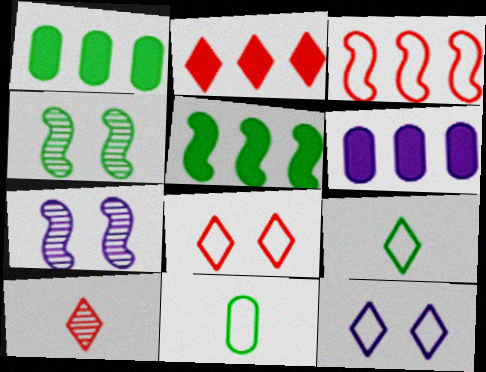[[1, 4, 9], 
[2, 5, 6], 
[2, 7, 11], 
[2, 8, 10], 
[3, 11, 12]]